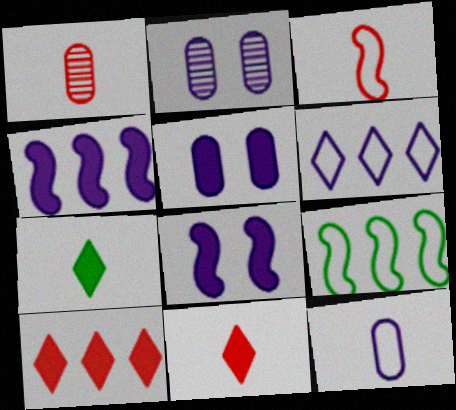[[1, 3, 11], 
[2, 9, 11]]